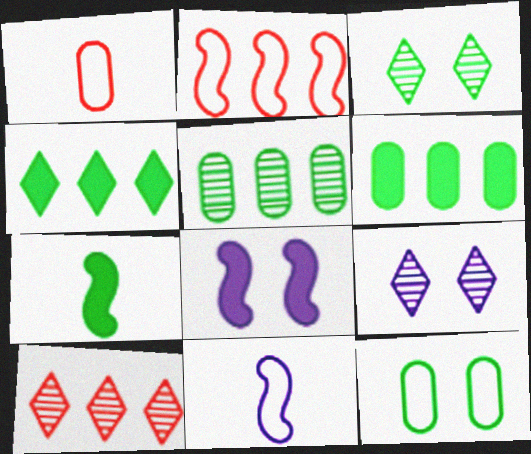[]